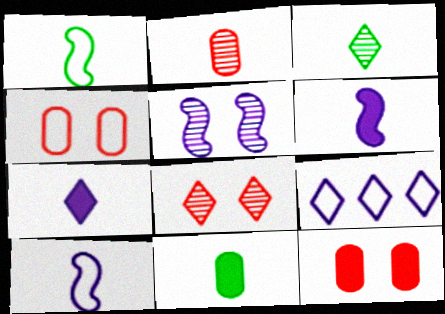[[1, 2, 7], 
[1, 3, 11], 
[1, 4, 9]]